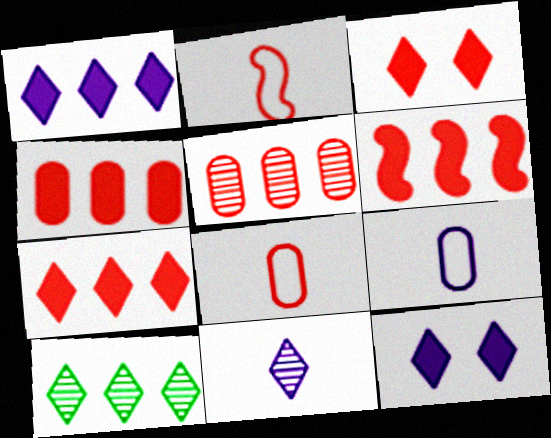[[2, 3, 5], 
[4, 6, 7]]